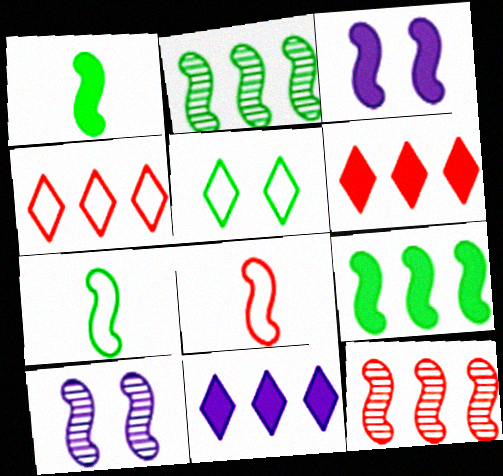[[2, 3, 8], 
[3, 7, 12], 
[8, 9, 10]]